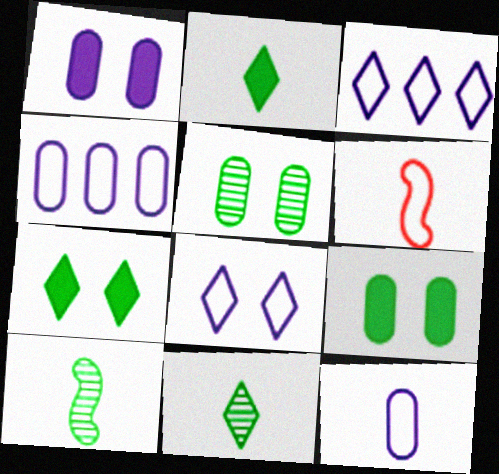[]